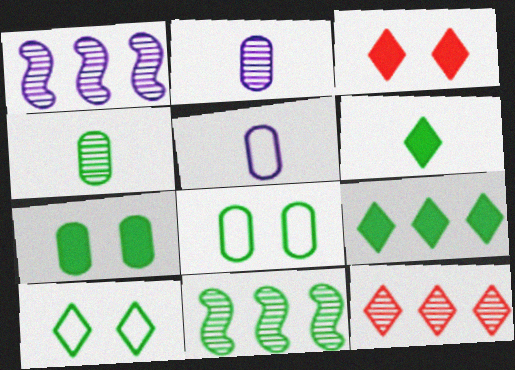[[3, 5, 11], 
[6, 8, 11]]